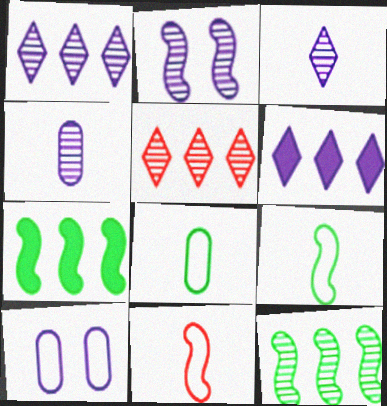[[1, 2, 4], 
[2, 7, 11]]